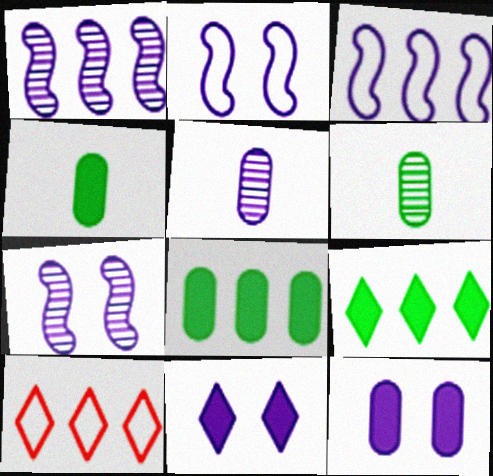[[1, 8, 10], 
[3, 5, 11], 
[4, 7, 10]]